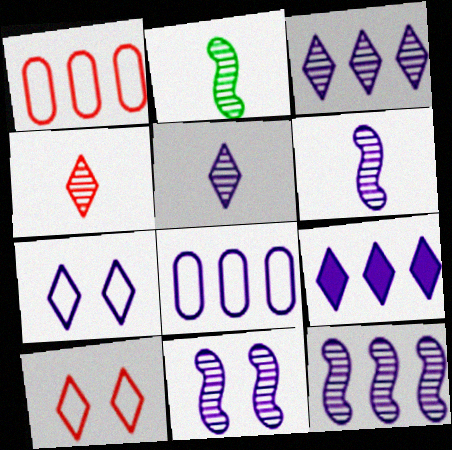[[5, 7, 9], 
[6, 11, 12], 
[8, 9, 12]]